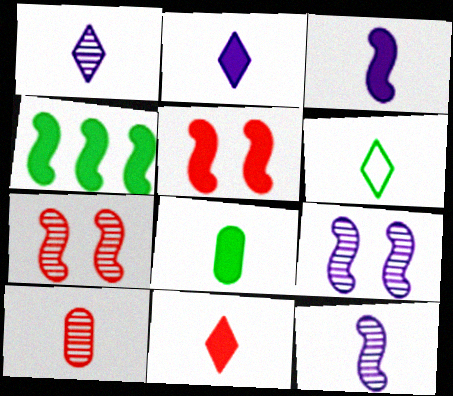[[1, 6, 11], 
[3, 4, 5], 
[3, 6, 10], 
[3, 8, 11]]